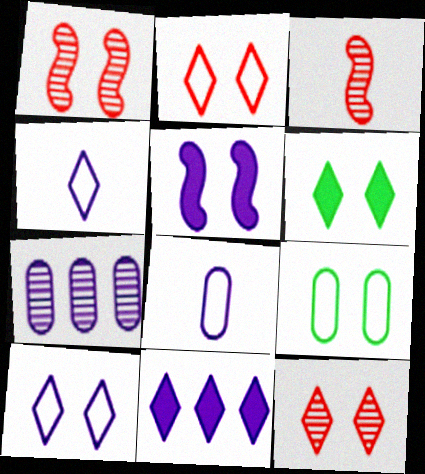[[3, 9, 11], 
[4, 5, 7], 
[5, 9, 12], 
[6, 10, 12]]